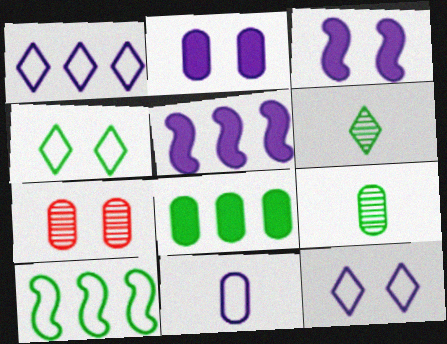[[3, 4, 7], 
[7, 8, 11]]